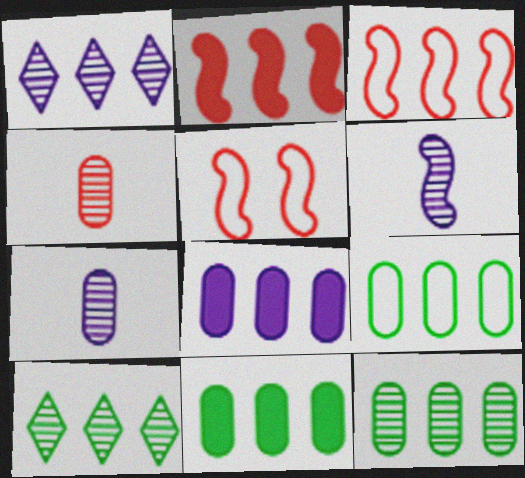[[1, 2, 9], 
[1, 3, 11], 
[3, 8, 10], 
[9, 11, 12]]